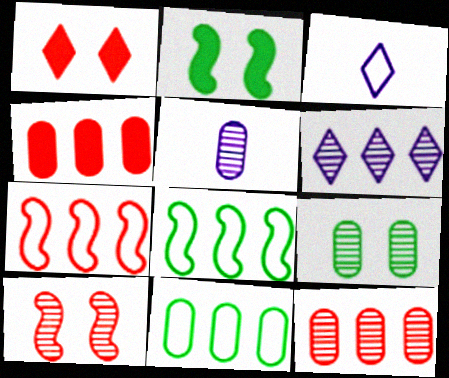[[1, 5, 8], 
[2, 3, 12], 
[4, 6, 8], 
[5, 9, 12]]